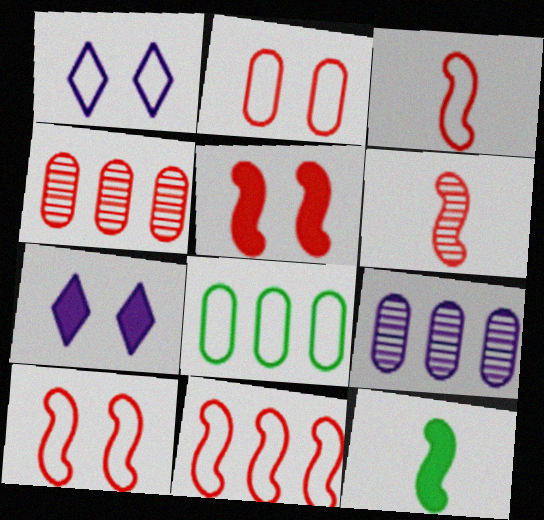[[1, 3, 8], 
[1, 4, 12], 
[3, 10, 11], 
[5, 6, 11], 
[6, 7, 8]]